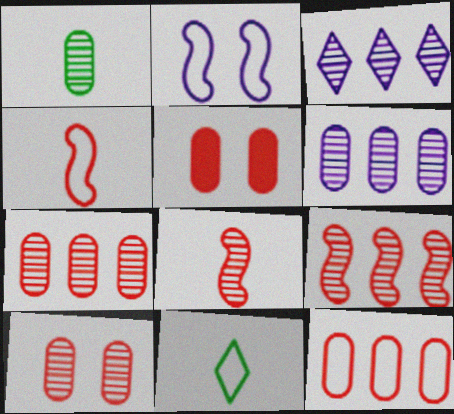[[1, 6, 10], 
[2, 11, 12]]